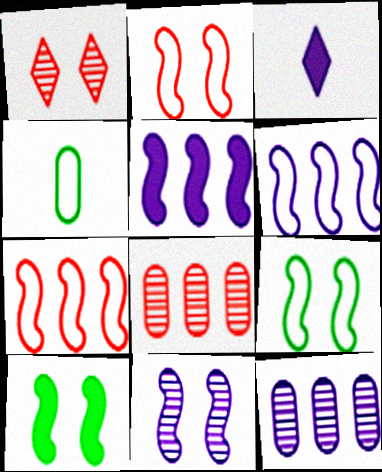[[1, 4, 5], 
[2, 10, 11], 
[3, 8, 9]]